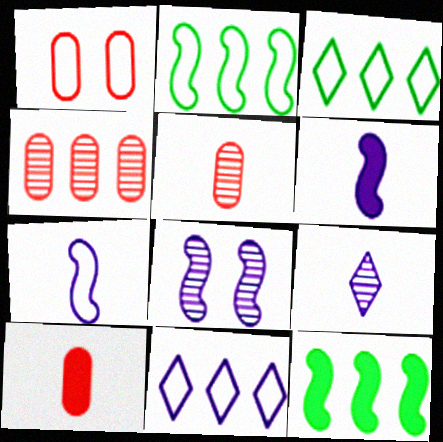[[1, 3, 7], 
[1, 4, 10], 
[1, 9, 12], 
[3, 8, 10], 
[4, 11, 12]]